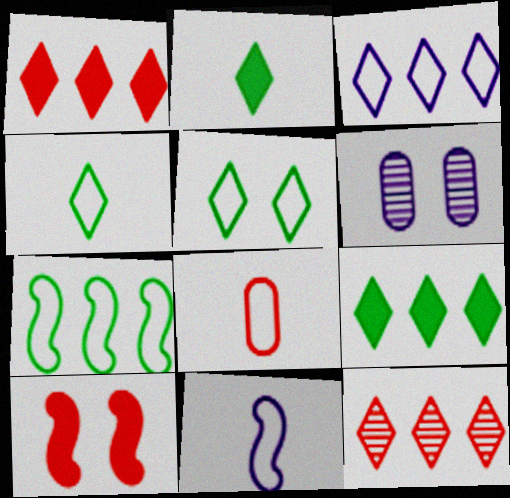[[3, 9, 12], 
[4, 8, 11], 
[5, 6, 10], 
[8, 10, 12]]